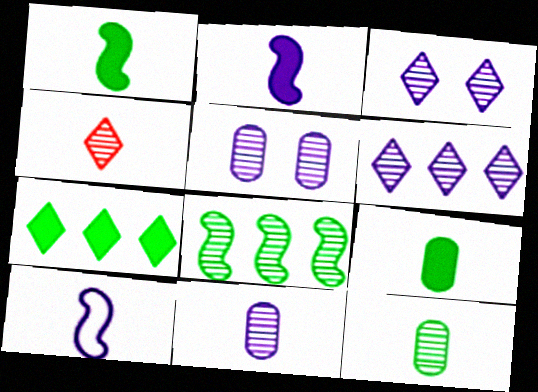[[4, 5, 8], 
[4, 9, 10]]